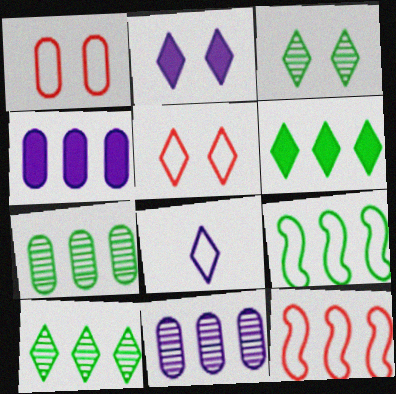[[1, 8, 9], 
[2, 3, 5], 
[4, 10, 12], 
[6, 7, 9], 
[6, 11, 12]]